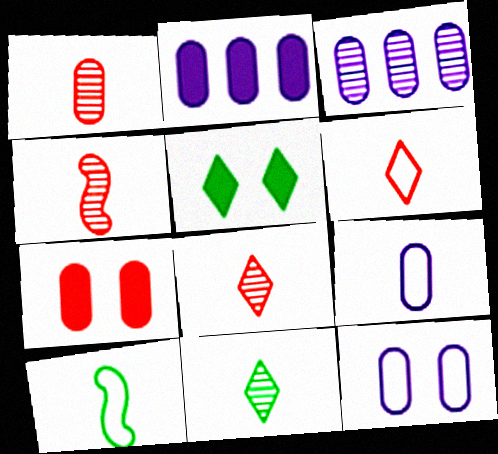[[1, 4, 8], 
[6, 9, 10]]